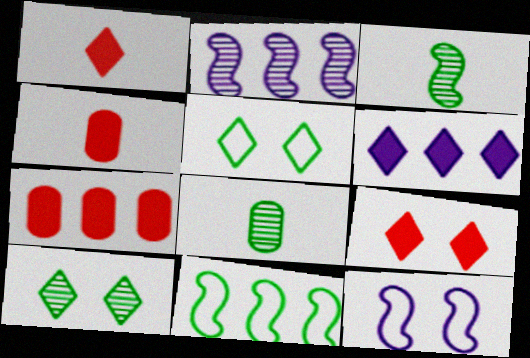[[2, 4, 5]]